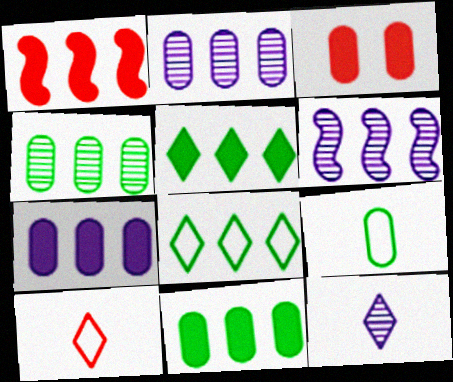[[1, 2, 8], 
[1, 5, 7], 
[2, 3, 9]]